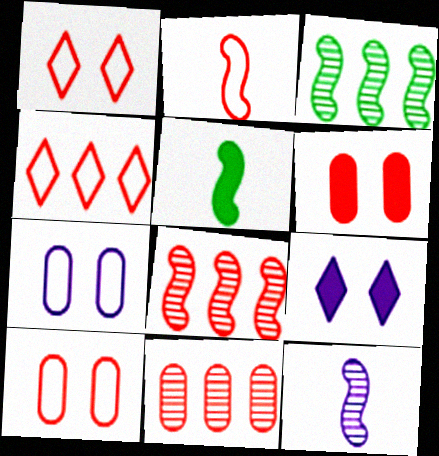[[2, 4, 10], 
[2, 5, 12]]